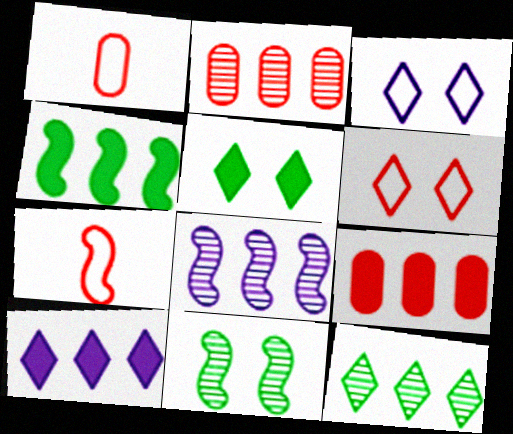[[1, 5, 8], 
[1, 10, 11], 
[2, 8, 12], 
[4, 9, 10]]